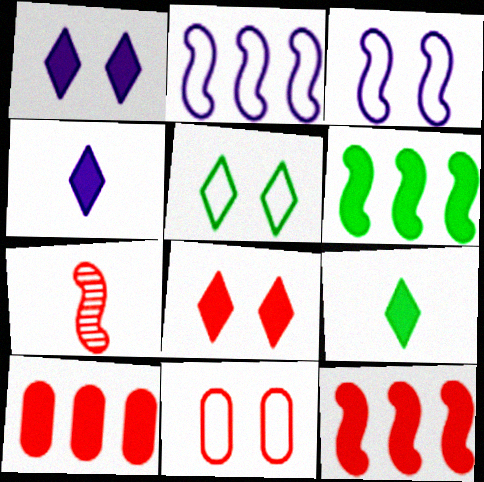[[3, 5, 11], 
[3, 6, 7]]